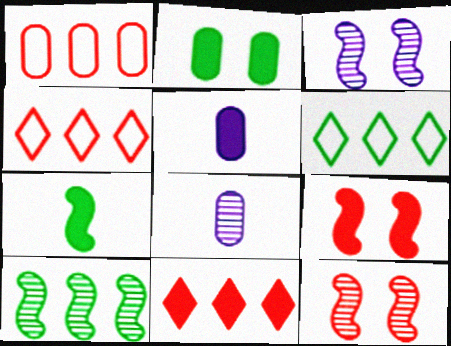[[1, 2, 8], 
[5, 6, 12], 
[6, 8, 9]]